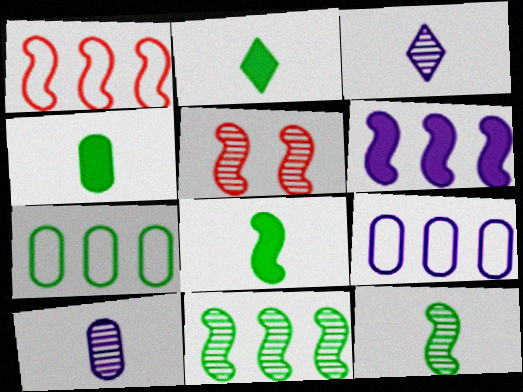[[1, 6, 11], 
[2, 4, 8], 
[2, 5, 9]]